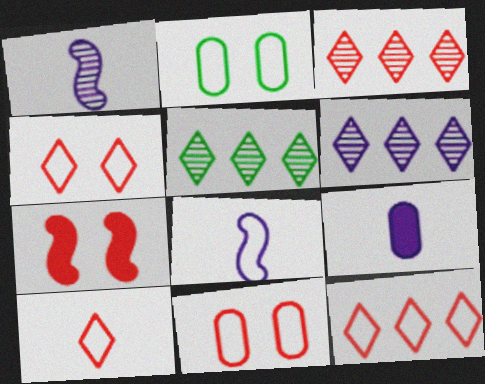[[2, 8, 12], 
[3, 5, 6], 
[4, 10, 12]]